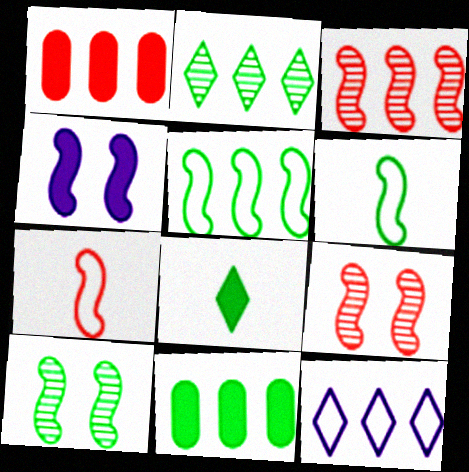[[1, 4, 8], 
[2, 5, 11], 
[3, 4, 6], 
[3, 11, 12]]